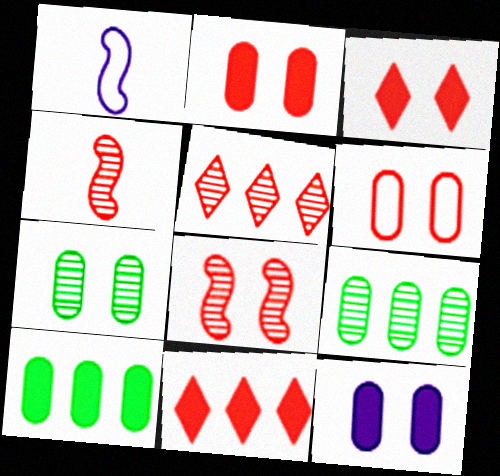[[1, 3, 9], 
[1, 7, 11], 
[3, 6, 8], 
[4, 6, 11], 
[6, 7, 12]]